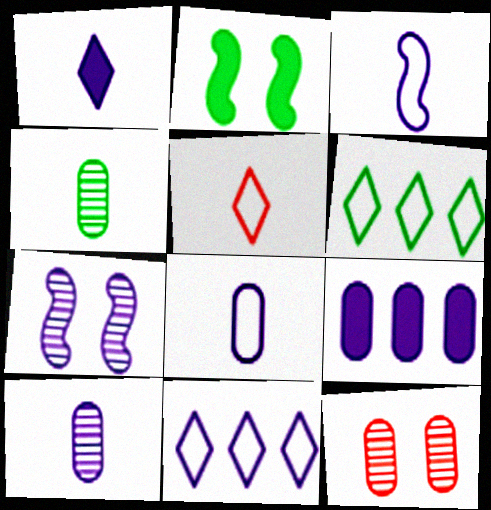[[1, 3, 10], 
[2, 4, 6]]